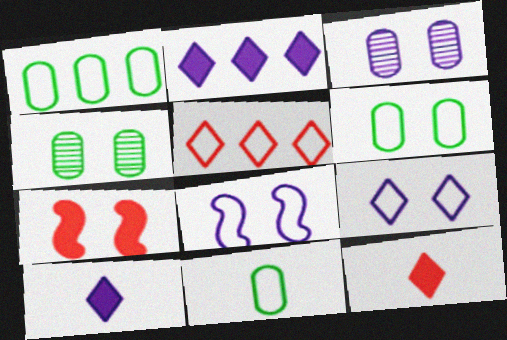[[1, 6, 11], 
[4, 7, 9], 
[5, 8, 11]]